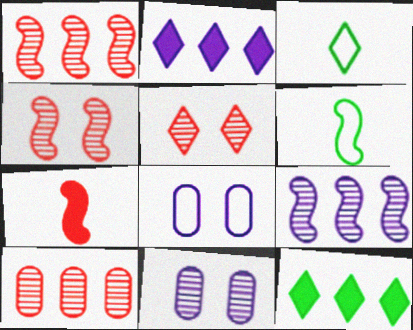[[2, 3, 5]]